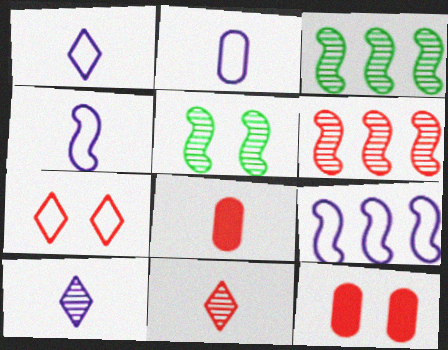[[1, 2, 4], 
[1, 3, 12], 
[6, 7, 8]]